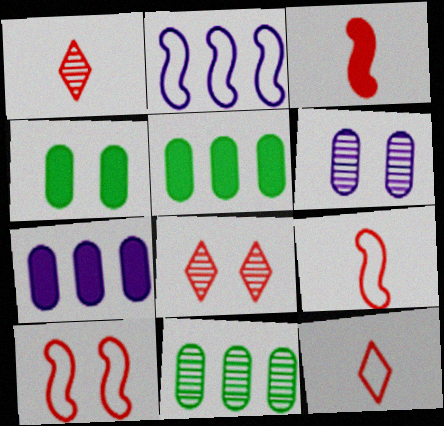[[1, 2, 4]]